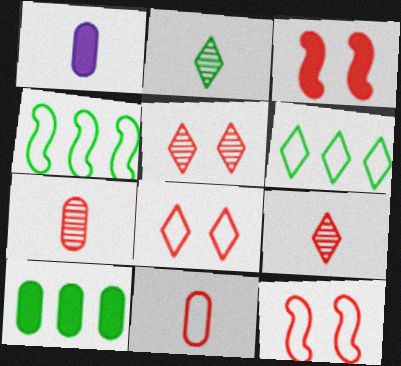[[1, 4, 5]]